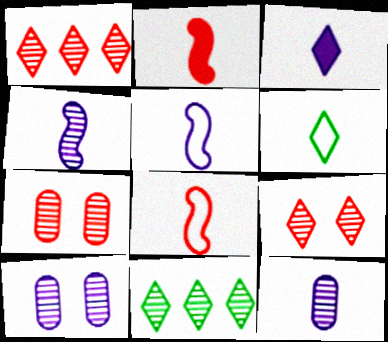[[2, 6, 12], 
[3, 5, 12], 
[4, 7, 11]]